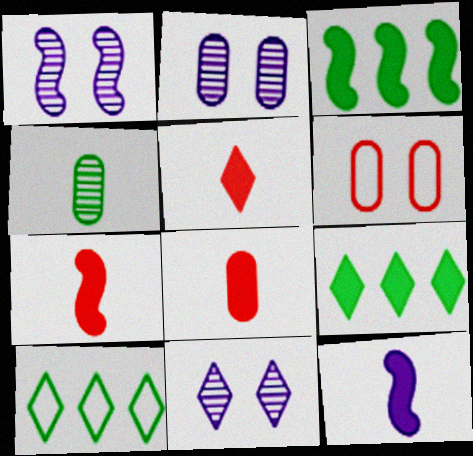[[1, 2, 11], 
[1, 8, 10], 
[2, 7, 10], 
[5, 7, 8], 
[5, 10, 11]]